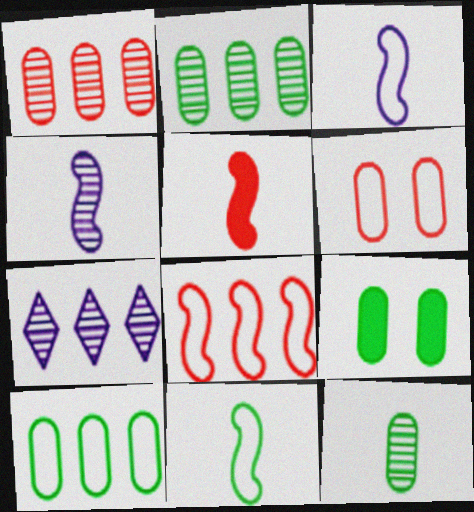[[4, 5, 11], 
[9, 10, 12]]